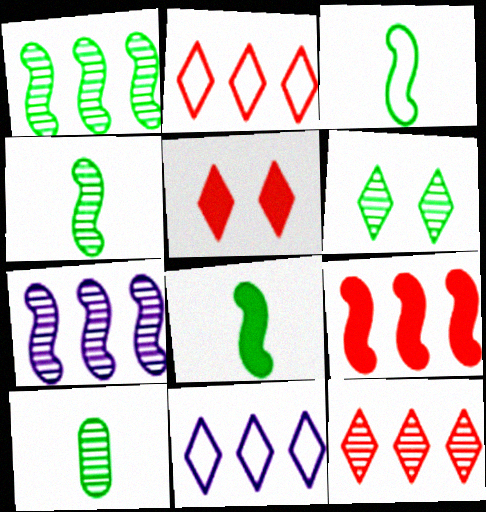[[1, 6, 10], 
[3, 4, 8]]